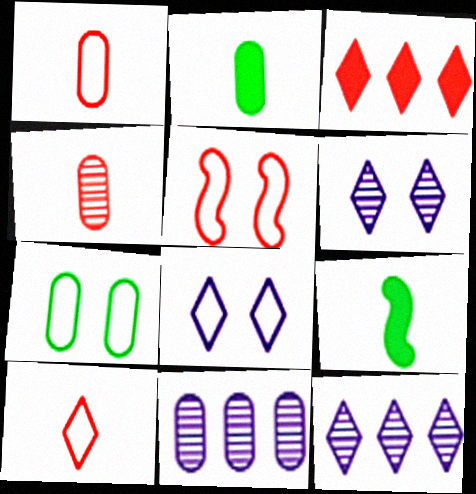[[2, 5, 12], 
[3, 4, 5], 
[5, 7, 8]]